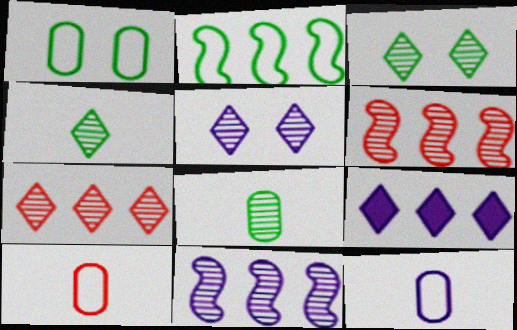[[4, 5, 7], 
[5, 6, 8]]